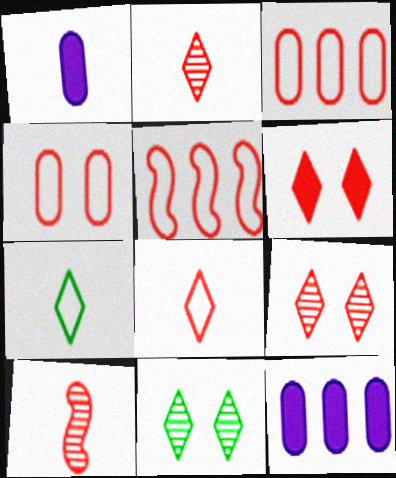[[1, 5, 11], 
[1, 7, 10], 
[3, 6, 10], 
[4, 5, 8]]